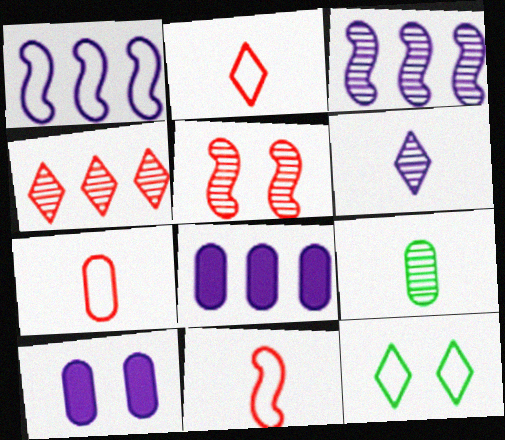[[1, 6, 10], 
[1, 7, 12], 
[2, 7, 11], 
[5, 10, 12]]